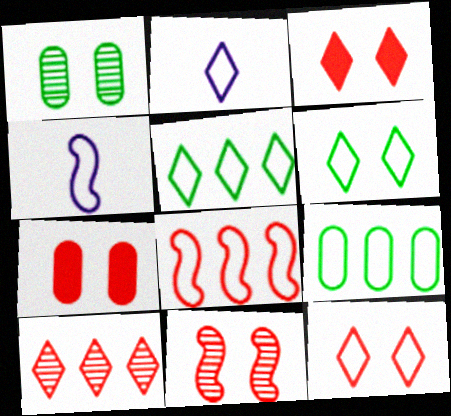[[2, 5, 12], 
[4, 9, 12], 
[7, 11, 12]]